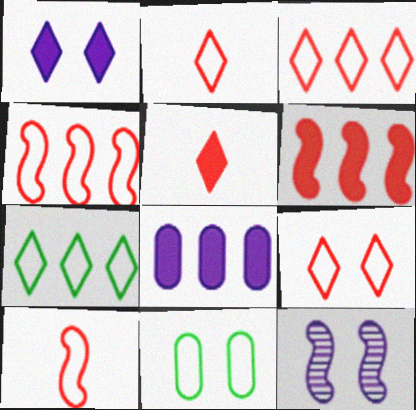[[2, 3, 9]]